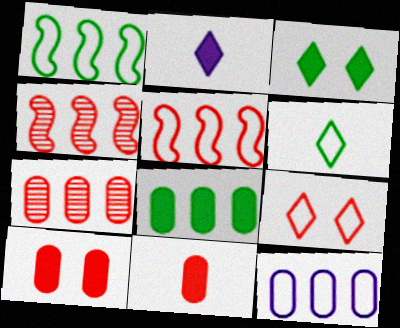[[4, 9, 11], 
[7, 8, 12]]